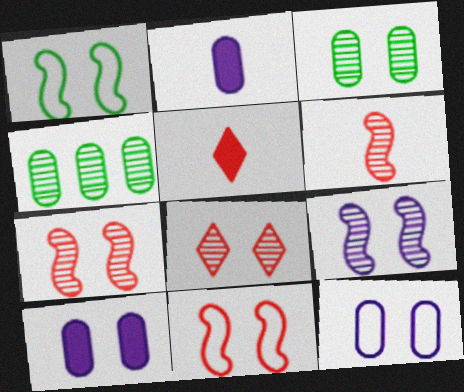[[1, 8, 10], 
[3, 8, 9]]